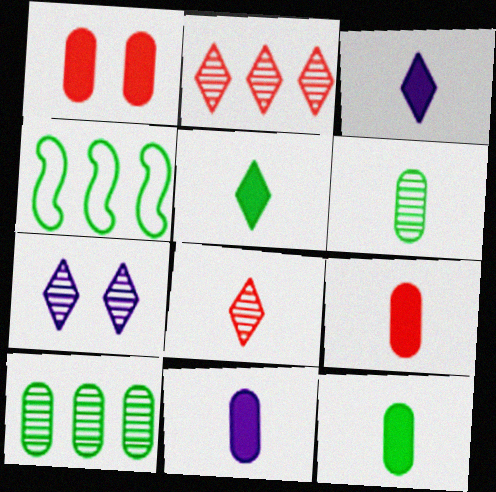[[4, 7, 9], 
[9, 11, 12]]